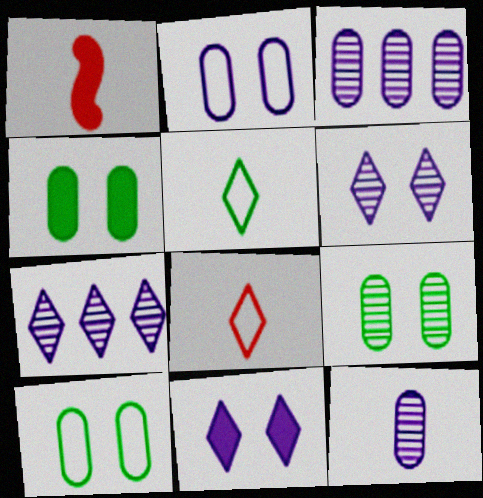[[1, 5, 12], 
[1, 7, 10], 
[4, 9, 10]]